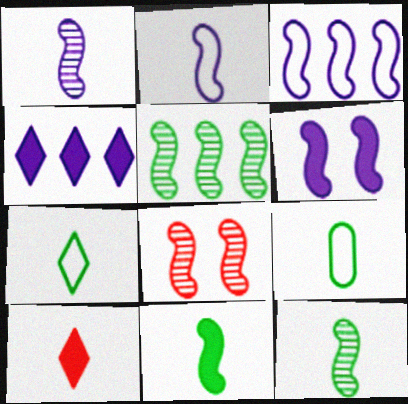[[1, 3, 6], 
[1, 5, 8], 
[1, 9, 10], 
[3, 8, 11], 
[4, 8, 9]]